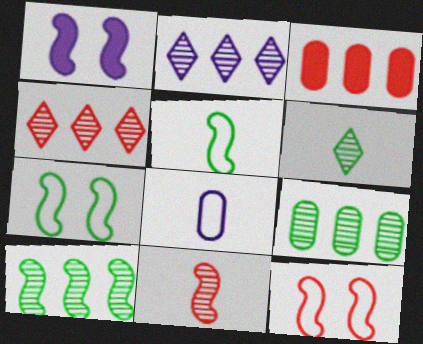[[1, 2, 8]]